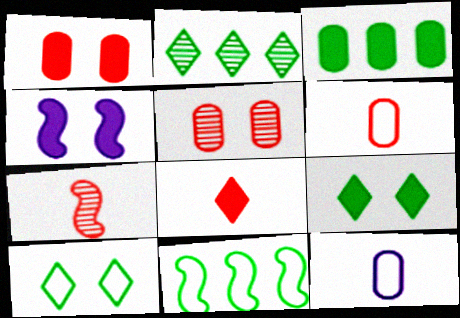[[1, 4, 9], 
[2, 3, 11], 
[2, 4, 6], 
[3, 4, 8], 
[3, 5, 12], 
[4, 5, 10], 
[4, 7, 11], 
[6, 7, 8]]